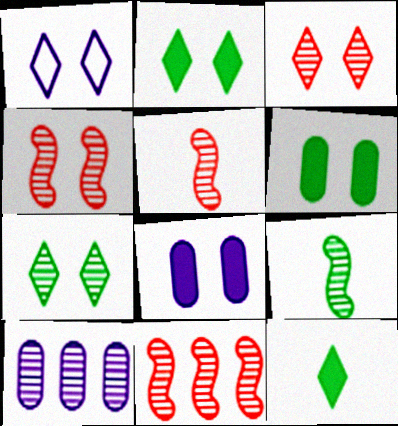[[1, 2, 3], 
[1, 4, 6], 
[3, 9, 10], 
[4, 5, 11], 
[5, 7, 10]]